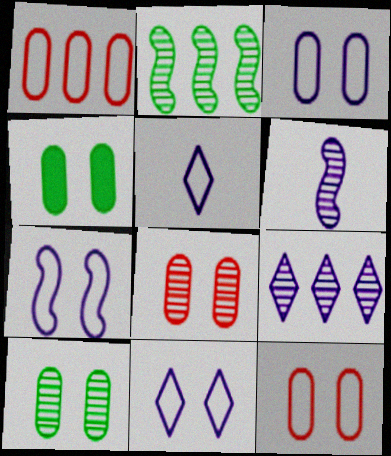[[3, 4, 8], 
[3, 7, 11]]